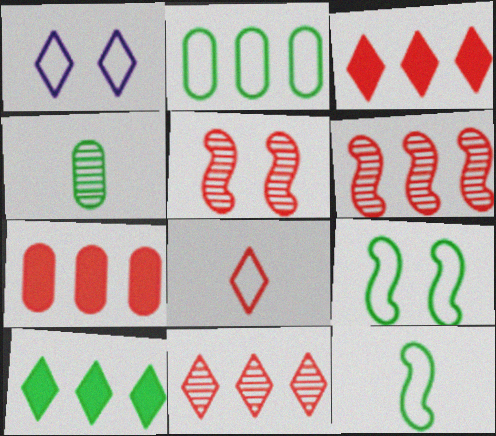[[4, 9, 10], 
[5, 7, 8]]